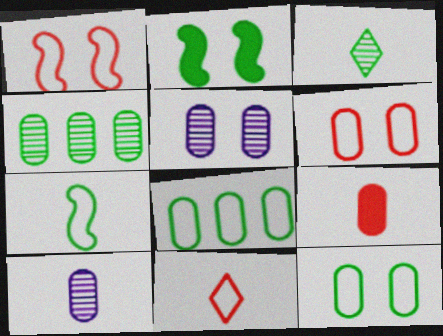[[2, 3, 8], 
[5, 8, 9]]